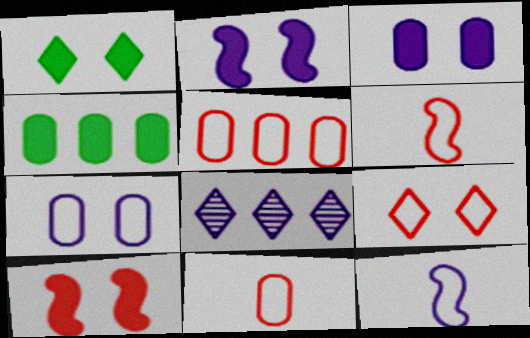[[1, 3, 10], 
[3, 8, 12], 
[5, 6, 9]]